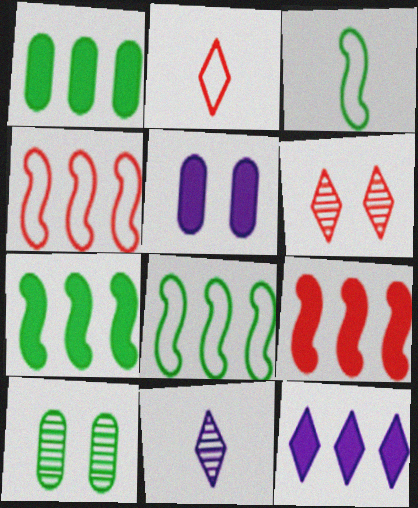[[1, 9, 12]]